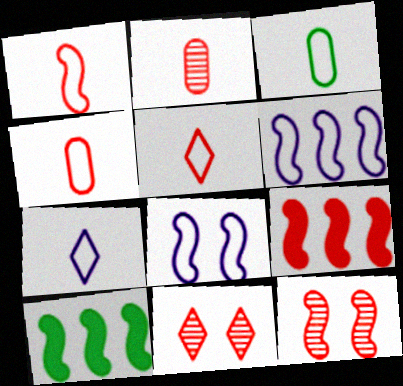[[1, 3, 7], 
[1, 4, 5], 
[1, 9, 12], 
[4, 9, 11]]